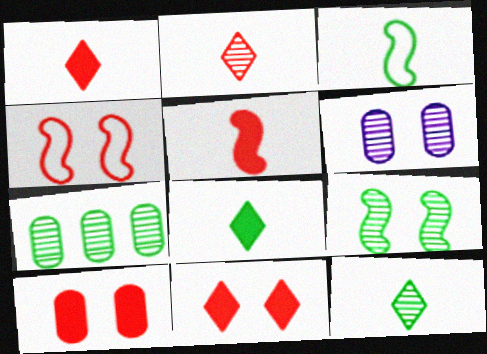[[7, 9, 12]]